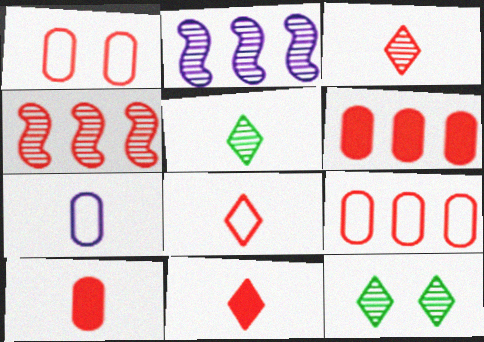[[1, 4, 11], 
[3, 8, 11]]